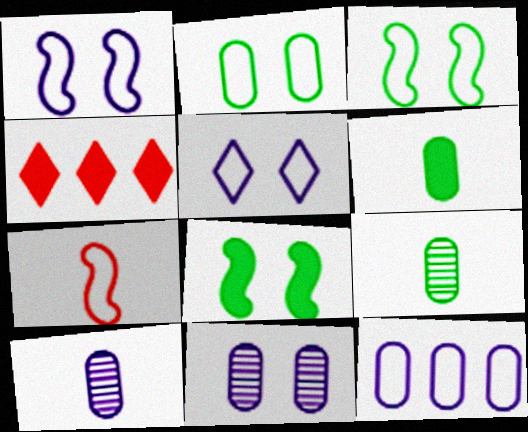[[1, 4, 9], 
[3, 4, 10]]